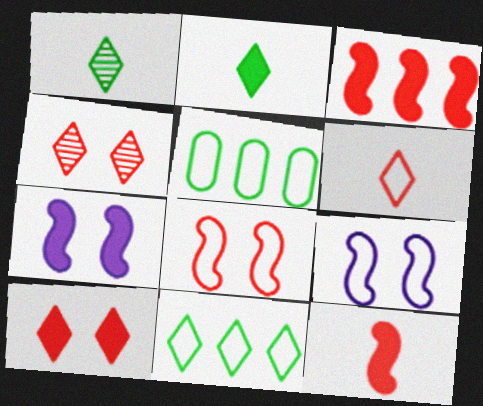[[5, 6, 9]]